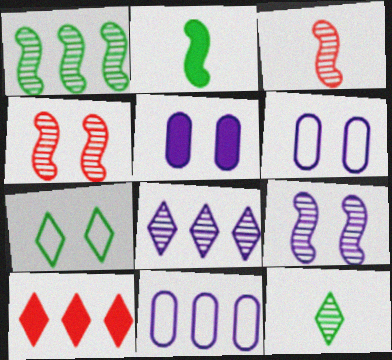[[1, 3, 9], 
[1, 10, 11], 
[2, 5, 10], 
[4, 5, 7]]